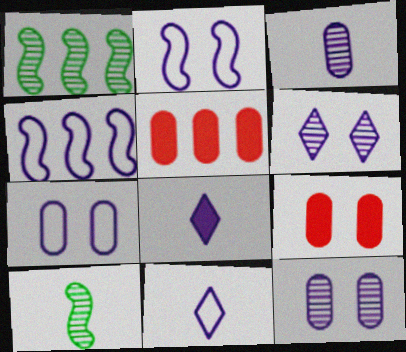[[1, 9, 11], 
[4, 7, 11], 
[4, 8, 12]]